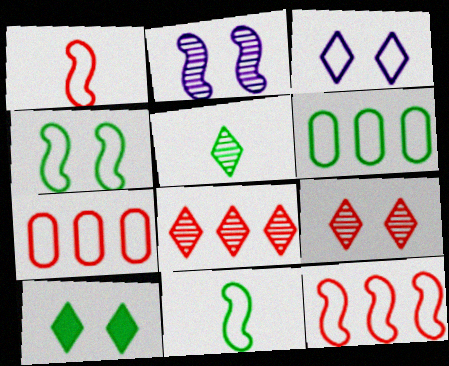[[1, 3, 6], 
[3, 7, 11], 
[3, 9, 10]]